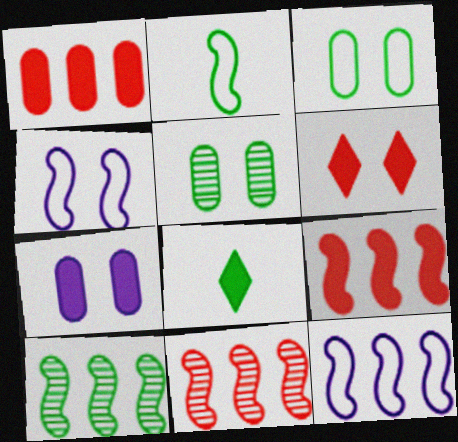[[3, 8, 10], 
[4, 5, 6], 
[7, 8, 9], 
[9, 10, 12]]